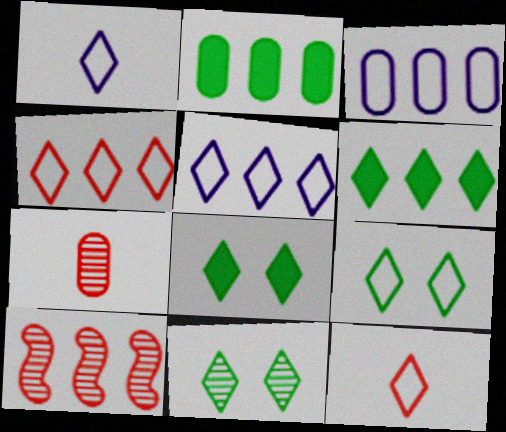[[1, 4, 9], 
[2, 5, 10], 
[3, 6, 10], 
[5, 9, 12], 
[8, 9, 11]]